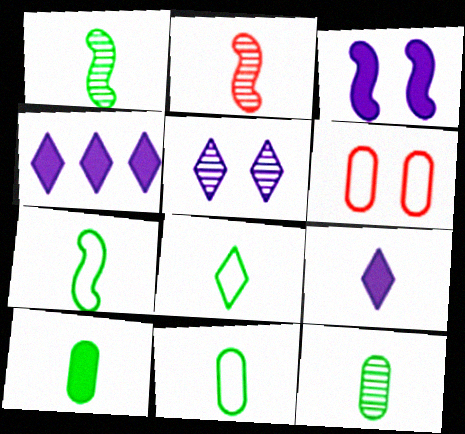[[1, 4, 6], 
[1, 8, 10], 
[2, 9, 11], 
[7, 8, 11], 
[10, 11, 12]]